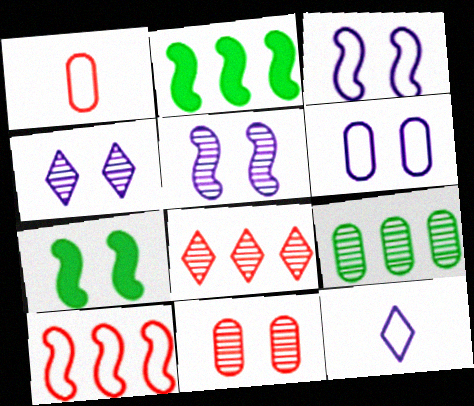[[1, 2, 4], 
[2, 11, 12]]